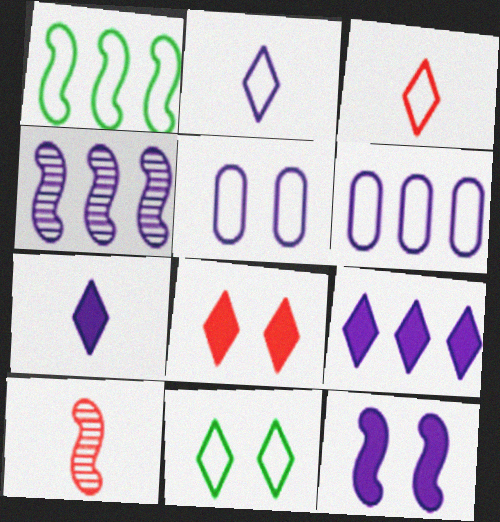[[1, 3, 5], 
[1, 10, 12], 
[4, 5, 7], 
[4, 6, 9]]